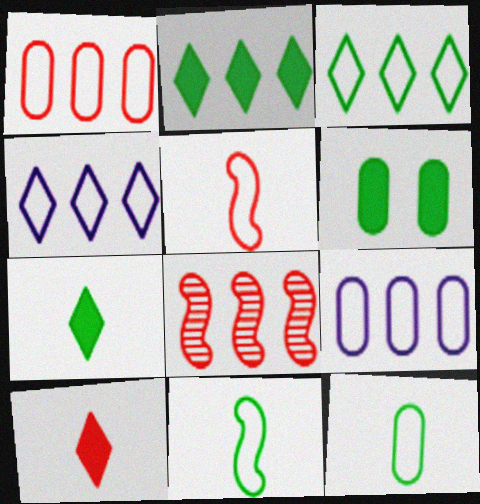[[2, 8, 9]]